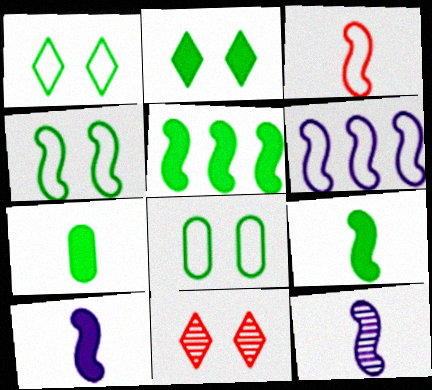[[1, 4, 8], 
[2, 5, 7], 
[3, 4, 6], 
[3, 9, 12], 
[6, 7, 11]]